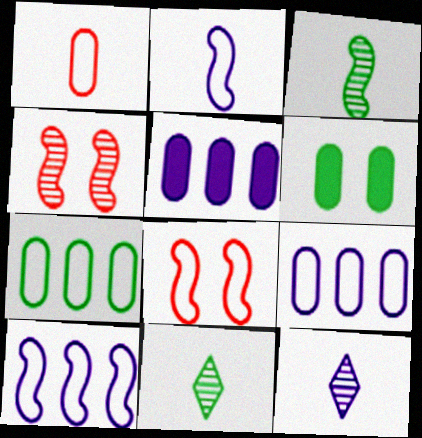[[5, 8, 11]]